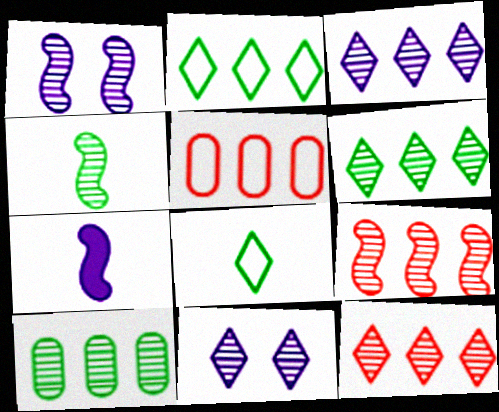[[1, 4, 9], 
[3, 6, 12], 
[3, 9, 10]]